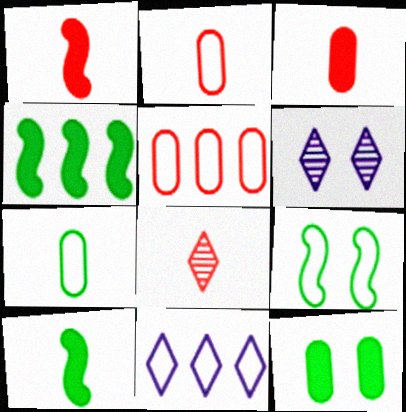[[1, 2, 8], 
[2, 4, 6], 
[2, 9, 11], 
[5, 6, 10]]